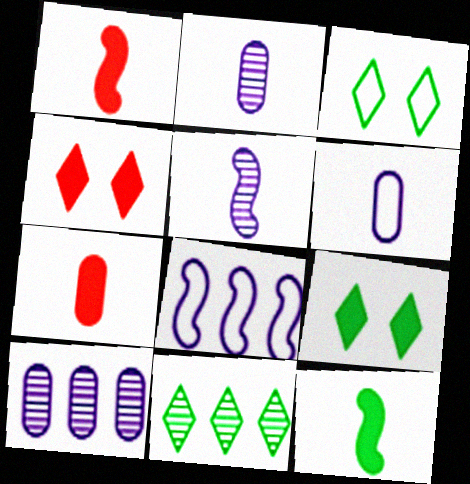[[1, 3, 10]]